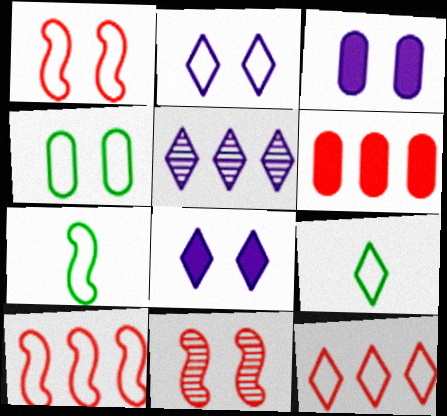[[1, 2, 4], 
[2, 9, 12], 
[4, 8, 11]]